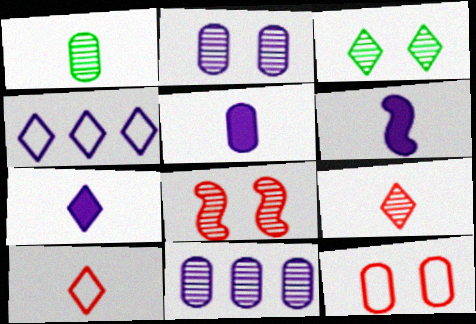[[1, 6, 10], 
[2, 3, 8], 
[2, 4, 6], 
[5, 6, 7]]